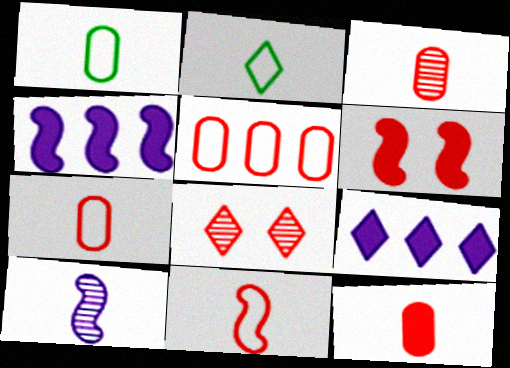[[1, 4, 8], 
[2, 8, 9], 
[2, 10, 12], 
[3, 7, 12]]